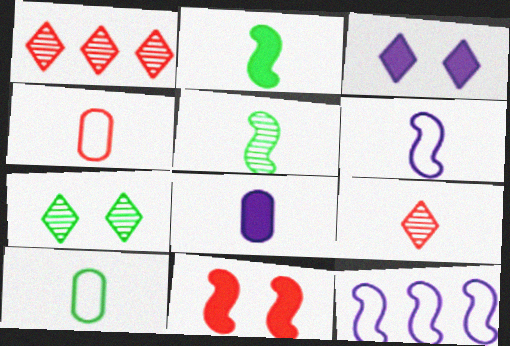[[1, 4, 11], 
[5, 11, 12]]